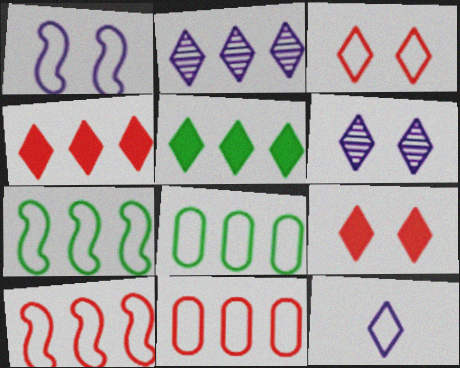[]